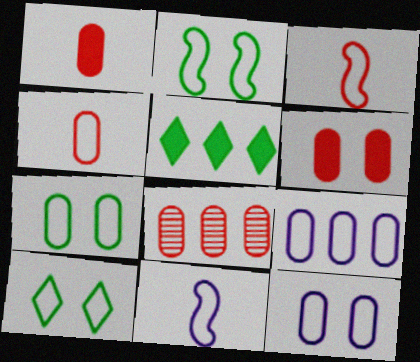[[2, 7, 10], 
[3, 9, 10], 
[4, 6, 8], 
[4, 7, 9]]